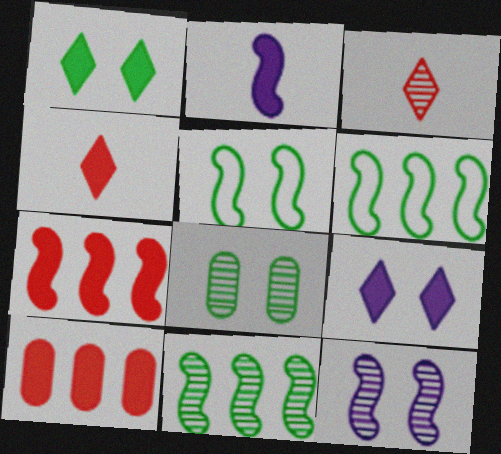[[1, 2, 10], 
[1, 5, 8]]